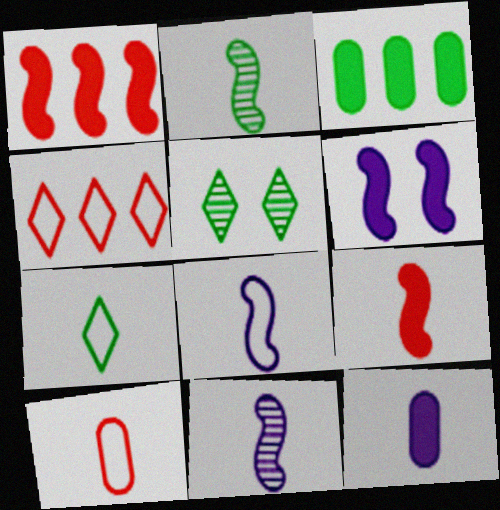[[2, 8, 9], 
[7, 8, 10]]